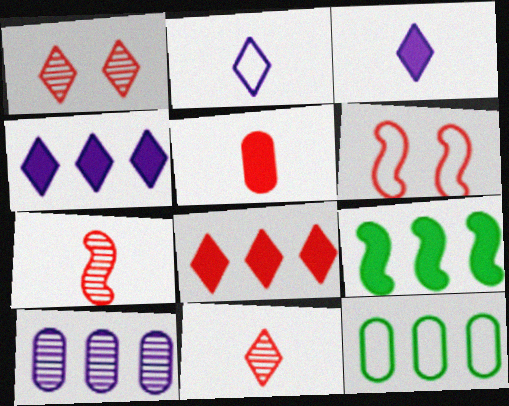[[2, 6, 12]]